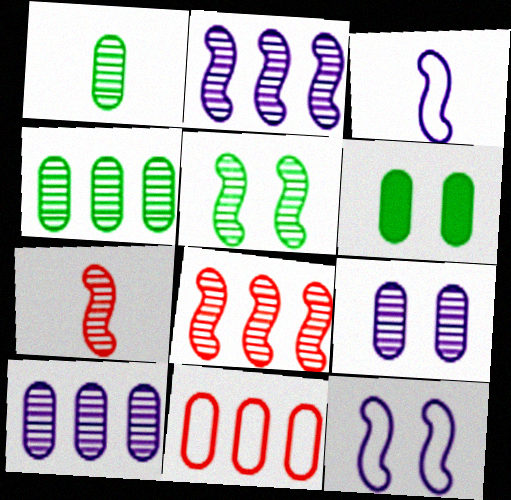[[2, 5, 7]]